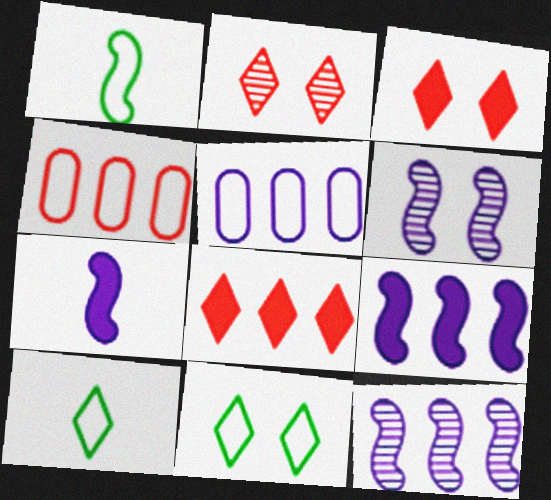[]